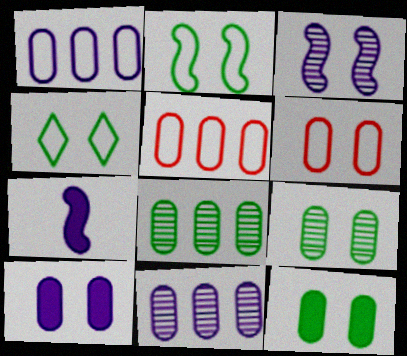[[6, 9, 10]]